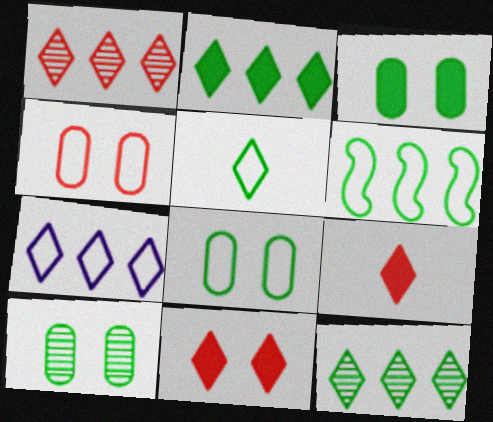[[1, 2, 7], 
[3, 8, 10], 
[5, 6, 8]]